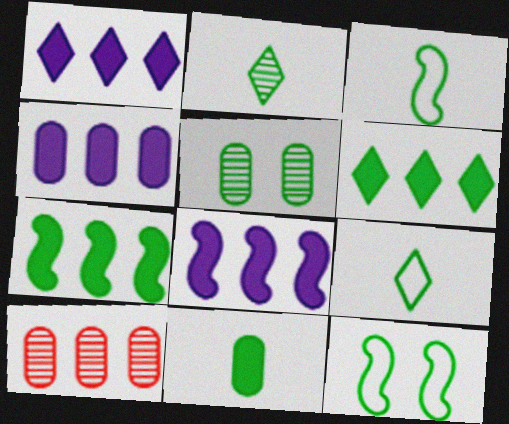[[1, 4, 8], 
[2, 3, 11], 
[3, 5, 6], 
[5, 7, 9]]